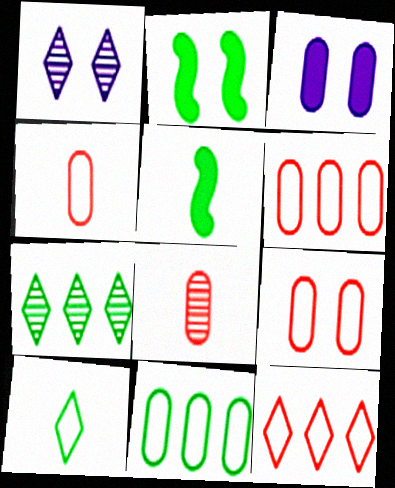[[1, 2, 9], 
[1, 5, 6], 
[3, 8, 11], 
[4, 6, 9]]